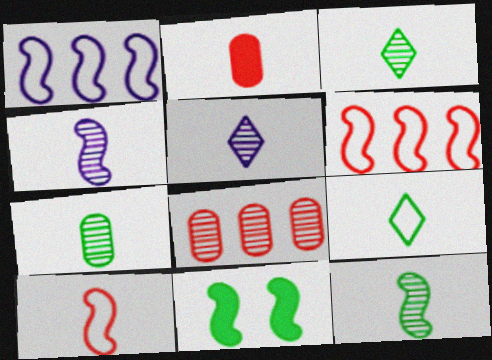[[2, 4, 9], 
[3, 7, 12], 
[4, 6, 11]]